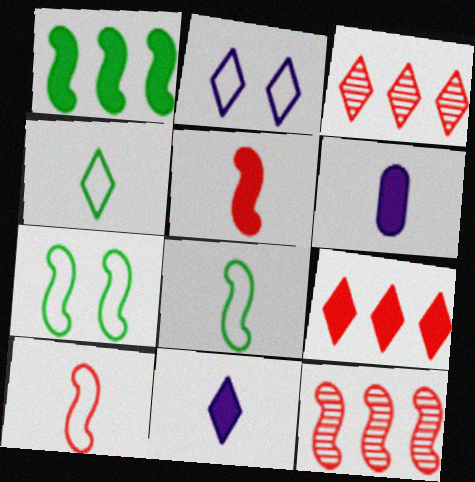[[3, 6, 7]]